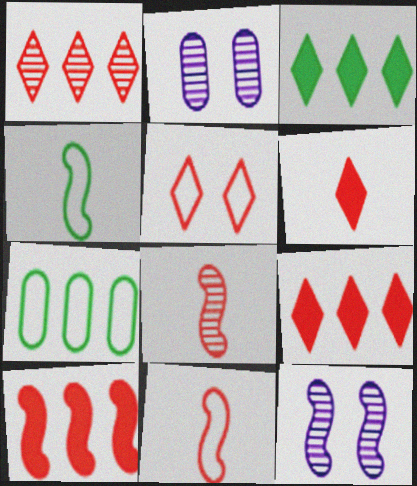[[1, 5, 6], 
[2, 3, 11], 
[2, 4, 9], 
[4, 10, 12], 
[6, 7, 12]]